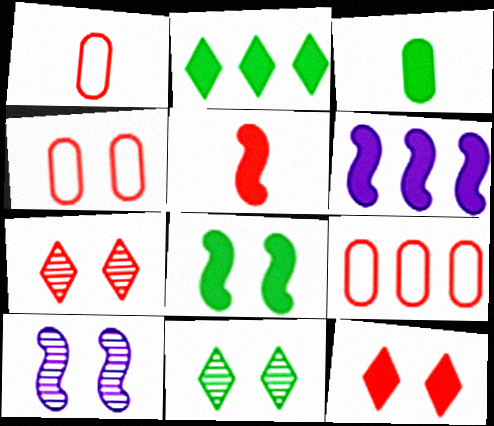[[1, 2, 10], 
[1, 4, 9], 
[1, 6, 11], 
[2, 3, 8], 
[3, 6, 12], 
[5, 6, 8], 
[5, 7, 9]]